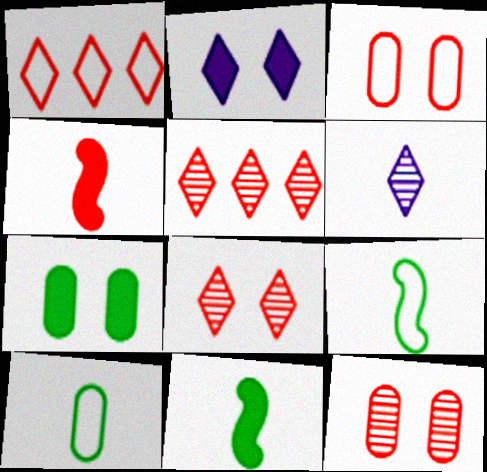[[1, 4, 12], 
[3, 4, 5], 
[4, 6, 10]]